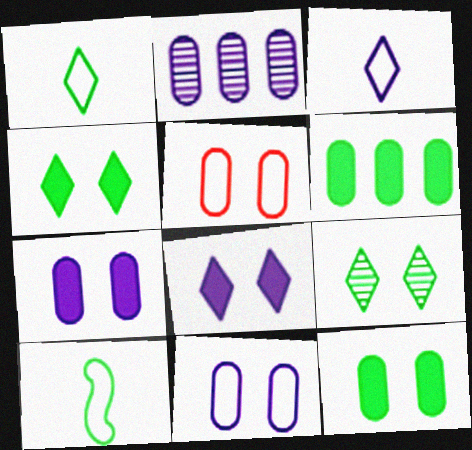[[6, 9, 10]]